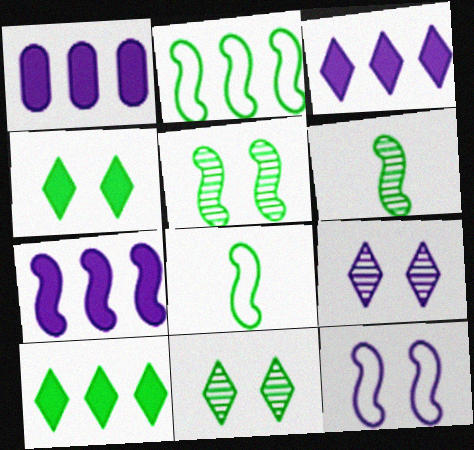[[1, 3, 7]]